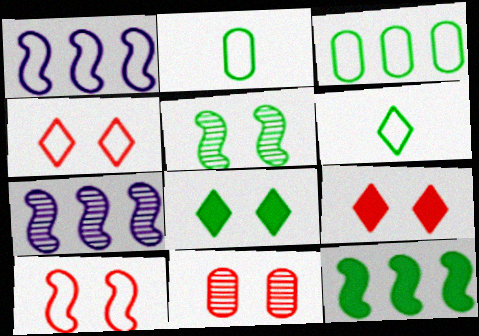[[1, 2, 4], 
[2, 7, 9], 
[9, 10, 11]]